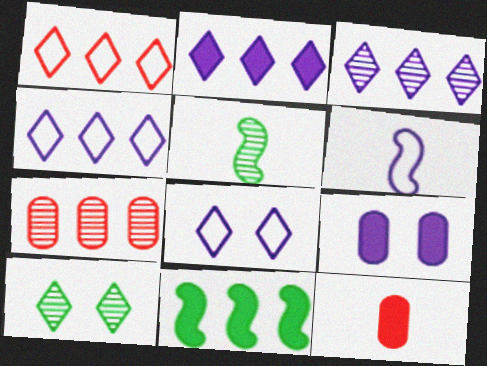[[1, 5, 9], 
[2, 3, 4], 
[3, 6, 9], 
[4, 7, 11]]